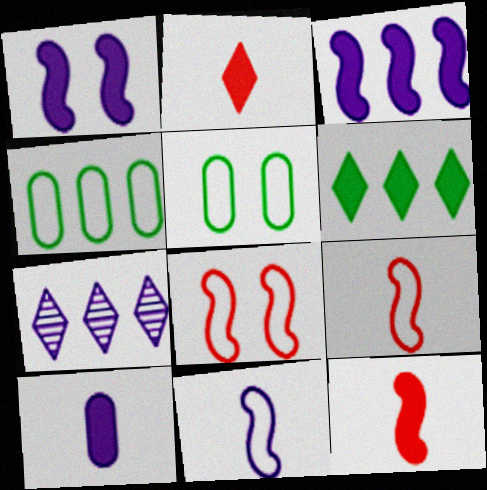[[5, 7, 12]]